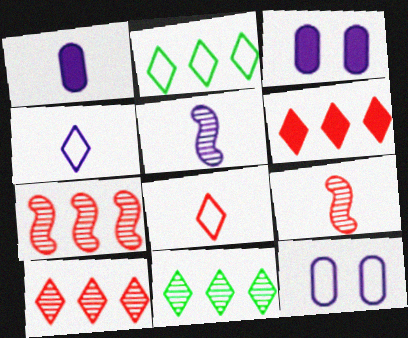[[1, 4, 5], 
[2, 3, 9]]